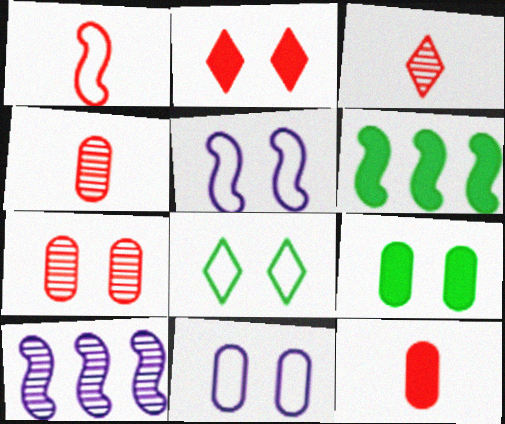[[1, 3, 12], 
[3, 6, 11], 
[7, 9, 11], 
[8, 10, 12]]